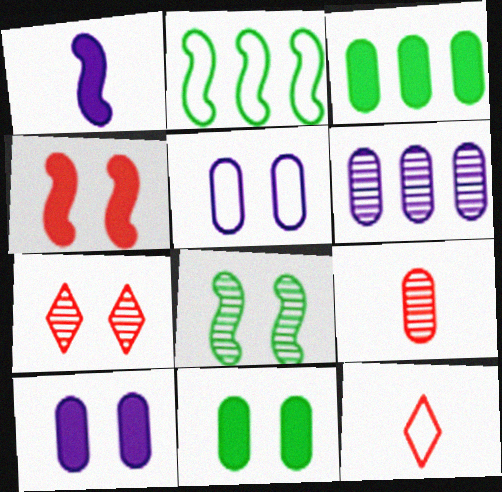[[2, 5, 12], 
[3, 5, 9]]